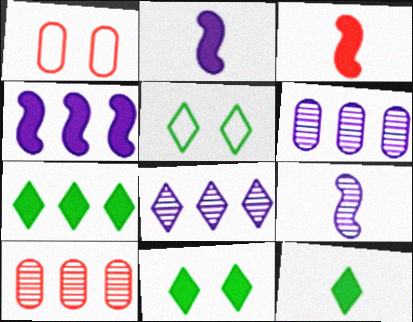[[1, 7, 9], 
[2, 5, 10], 
[3, 5, 6], 
[7, 11, 12]]